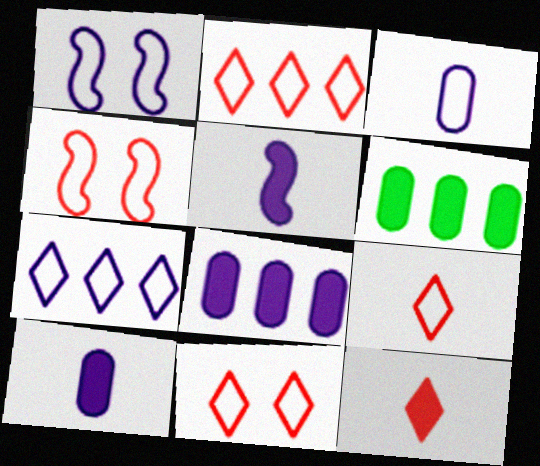[[1, 3, 7], 
[2, 9, 11]]